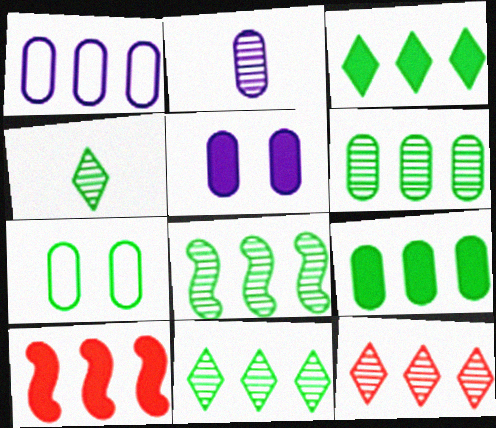[[1, 2, 5], 
[1, 10, 11], 
[6, 8, 11]]